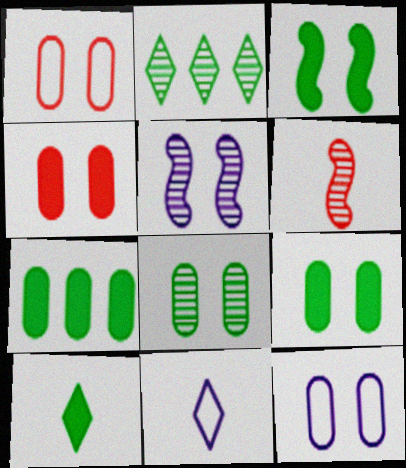[[3, 7, 10], 
[4, 8, 12]]